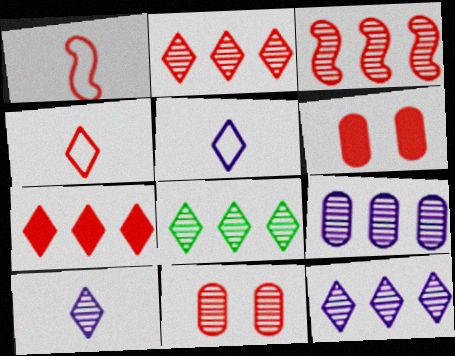[[1, 2, 6], 
[1, 7, 11], 
[2, 8, 12], 
[3, 4, 6], 
[3, 8, 9]]